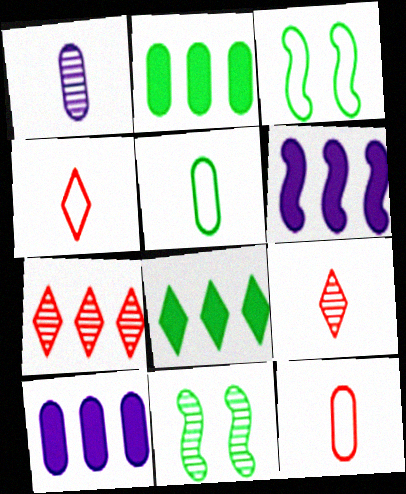[[1, 7, 11], 
[3, 9, 10], 
[4, 10, 11], 
[5, 8, 11]]